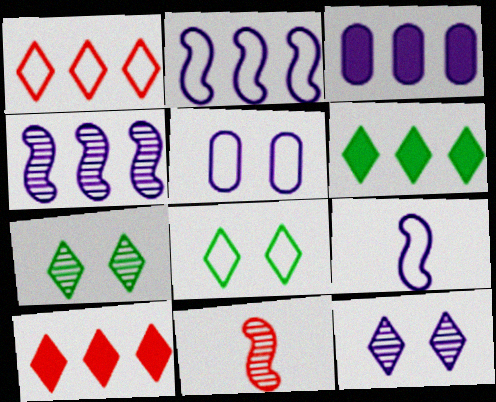[[3, 8, 11], 
[3, 9, 12], 
[5, 6, 11]]